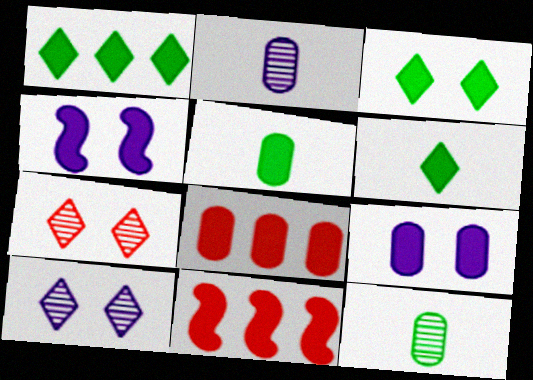[[1, 3, 6], 
[4, 6, 8], 
[5, 8, 9], 
[6, 9, 11]]